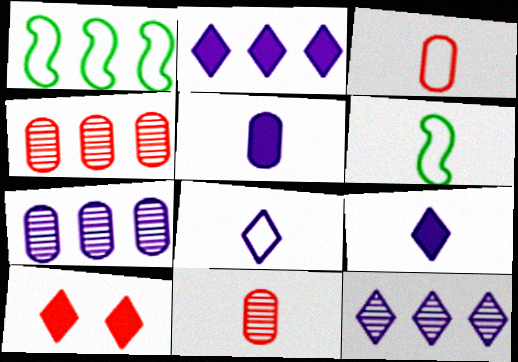[[1, 2, 4], 
[3, 6, 8], 
[6, 7, 10], 
[6, 9, 11]]